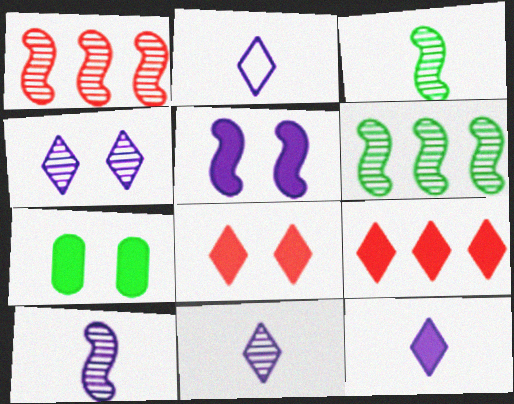[[1, 2, 7], 
[2, 11, 12], 
[5, 7, 8]]